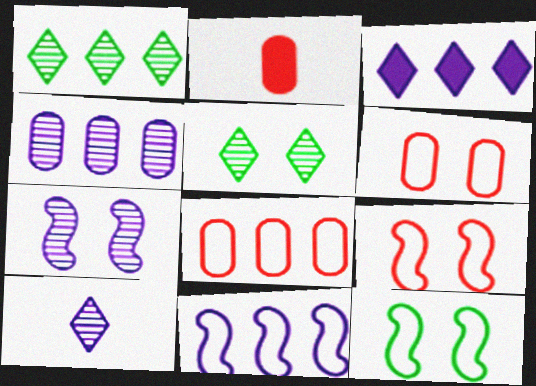[[2, 5, 11], 
[3, 4, 11], 
[4, 7, 10]]